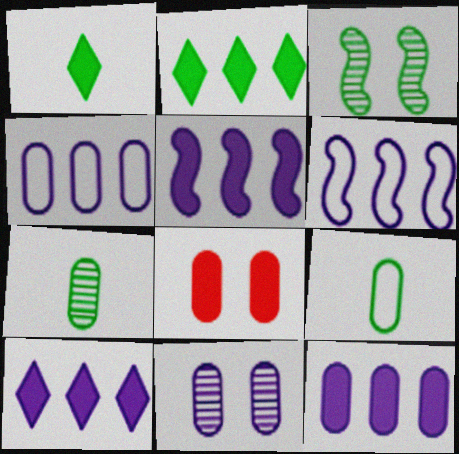[[1, 5, 8], 
[2, 3, 9], 
[4, 7, 8], 
[5, 10, 12]]